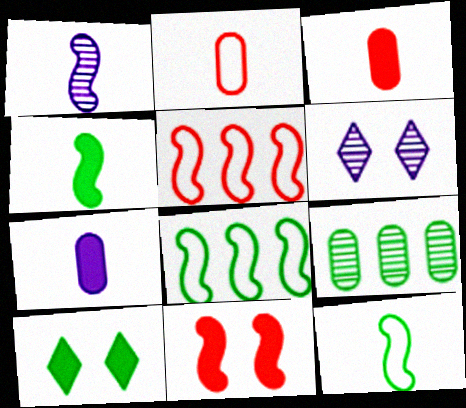[[1, 8, 11], 
[3, 6, 8], 
[9, 10, 12]]